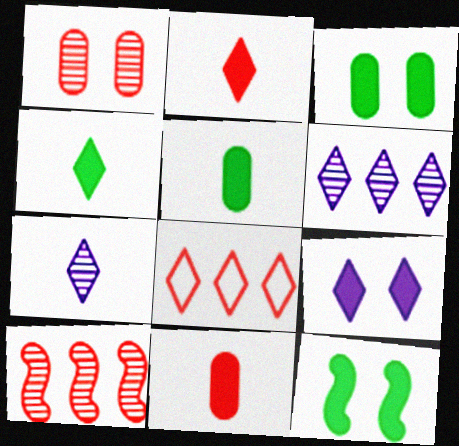[]